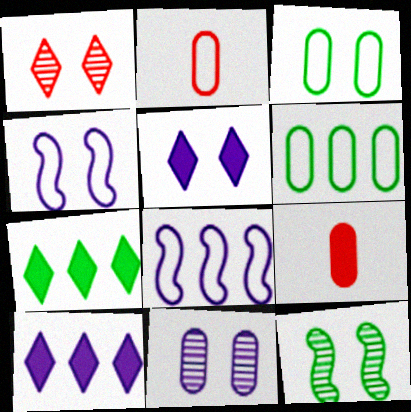[[1, 11, 12], 
[2, 10, 12], 
[4, 5, 11], 
[6, 9, 11]]